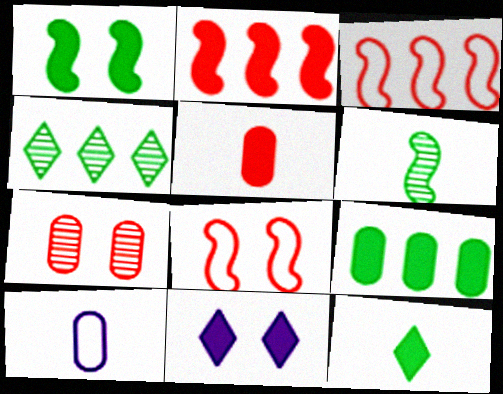[[1, 9, 12], 
[7, 9, 10]]